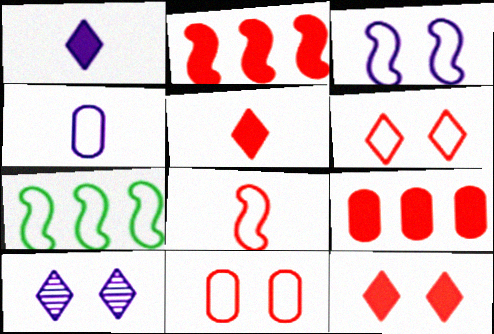[[3, 7, 8], 
[4, 6, 7]]